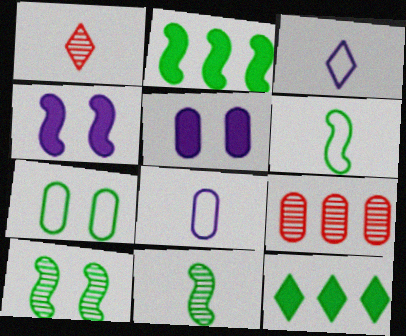[[2, 6, 10], 
[7, 11, 12]]